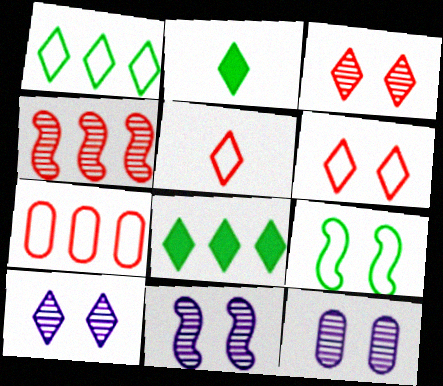[[2, 7, 11], 
[5, 8, 10], 
[10, 11, 12]]